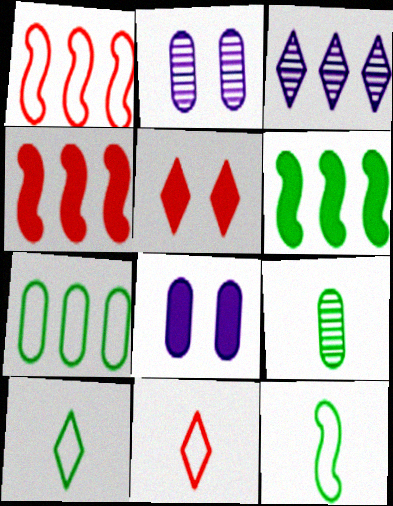[[2, 4, 10], 
[2, 6, 11], 
[3, 4, 7], 
[3, 5, 10]]